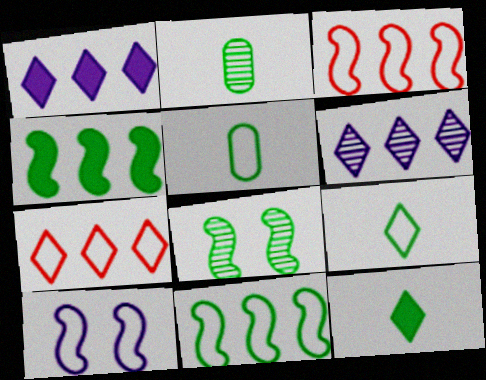[[5, 7, 10]]